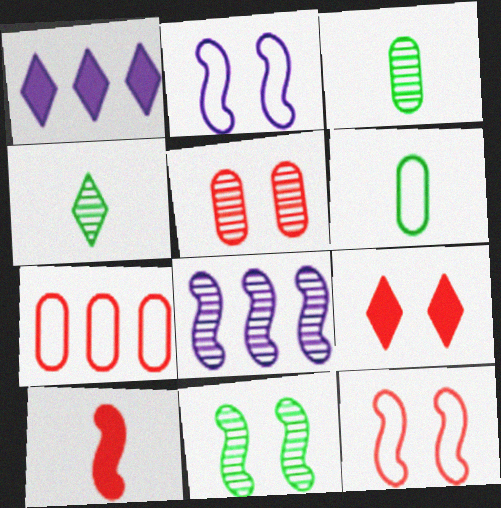[[1, 3, 12], 
[4, 5, 8], 
[5, 9, 12], 
[6, 8, 9]]